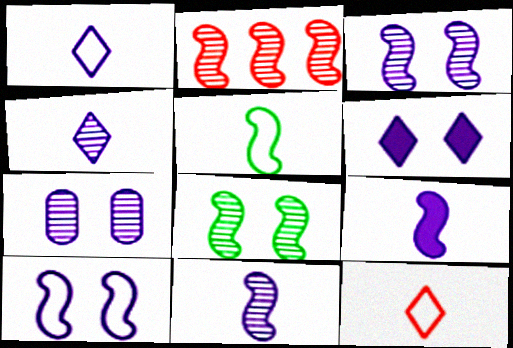[[2, 8, 11], 
[6, 7, 10]]